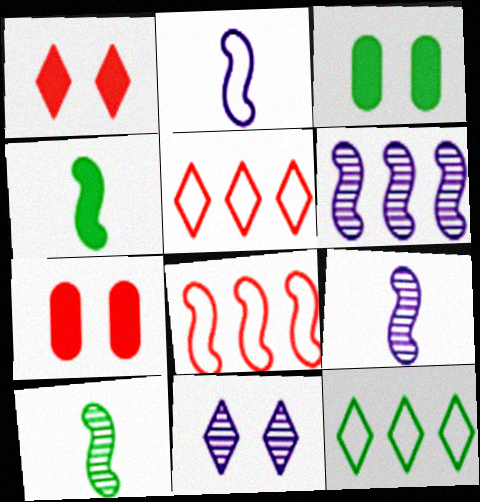[[3, 5, 9], 
[3, 10, 12], 
[7, 9, 12]]